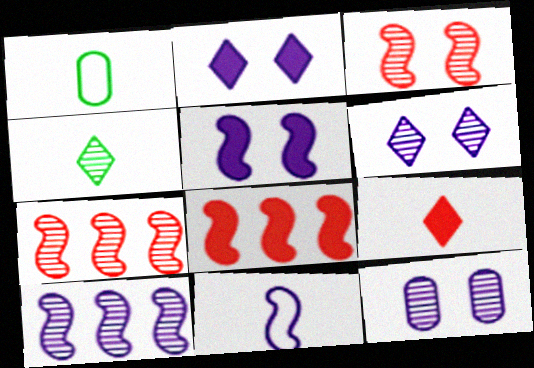[[1, 2, 7], 
[1, 6, 8], 
[4, 7, 12], 
[5, 10, 11]]